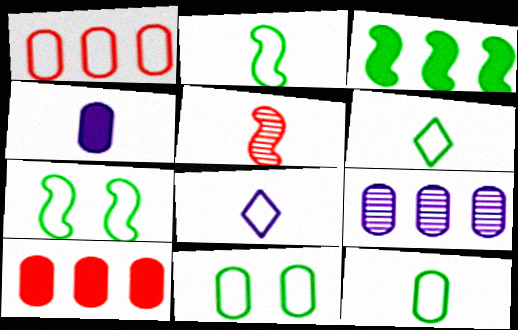[[1, 7, 8], 
[2, 6, 12], 
[4, 5, 6]]